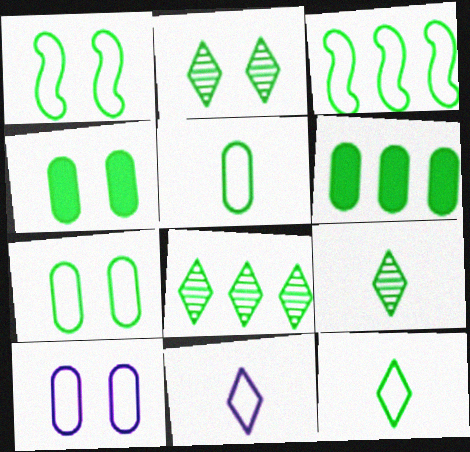[[1, 2, 4], 
[1, 6, 9], 
[2, 8, 9], 
[3, 4, 9], 
[3, 6, 8], 
[3, 7, 12]]